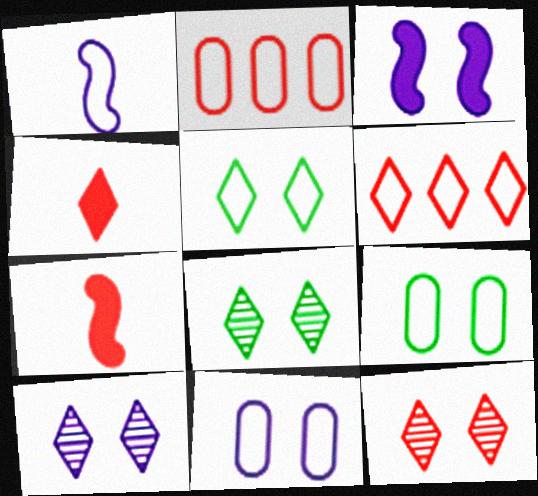[[1, 2, 5], 
[1, 6, 9], 
[2, 7, 12], 
[3, 9, 12], 
[3, 10, 11], 
[4, 6, 12], 
[8, 10, 12]]